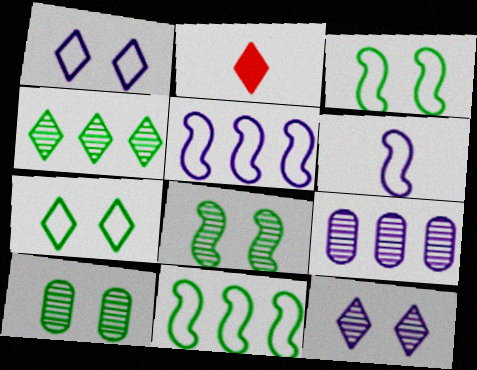[[1, 2, 4], 
[2, 3, 9], 
[2, 5, 10]]